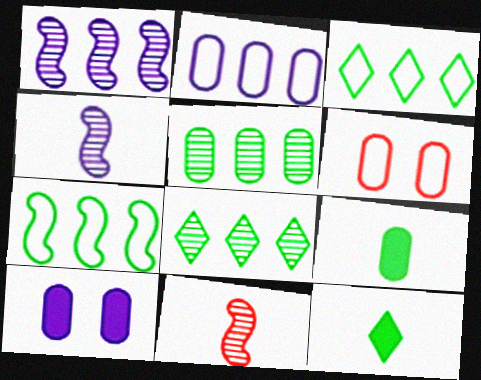[[1, 6, 12], 
[3, 10, 11]]